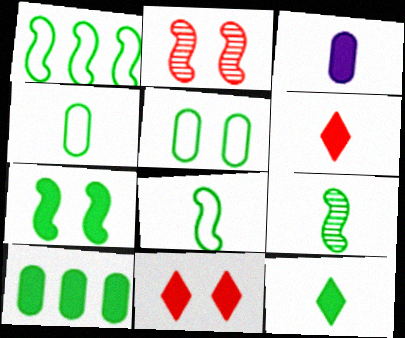[[1, 7, 9], 
[4, 9, 12], 
[7, 10, 12]]